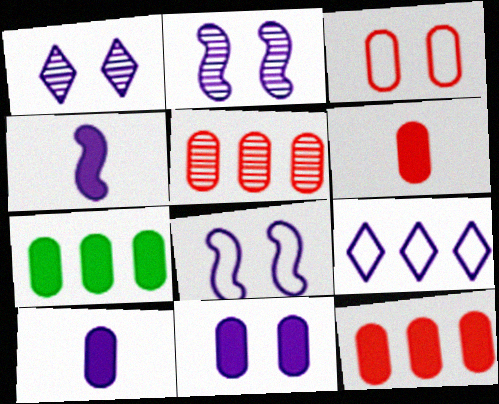[[1, 8, 11], 
[2, 9, 10], 
[3, 5, 6], 
[6, 7, 11]]